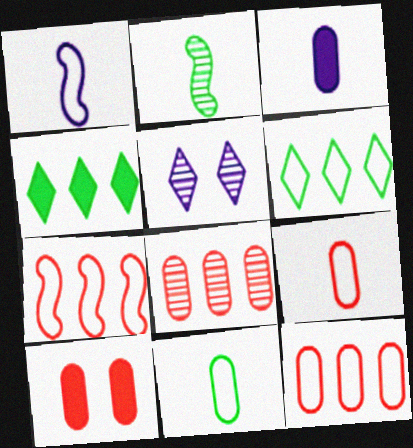[[2, 5, 8], 
[8, 9, 10]]